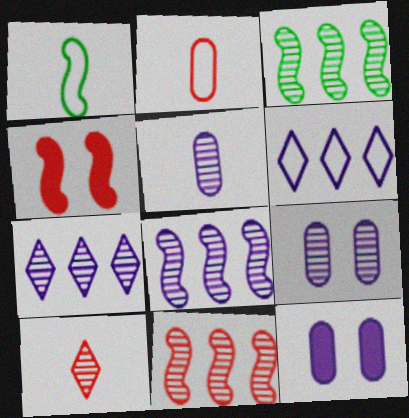[[1, 4, 8], 
[3, 8, 11], 
[3, 9, 10]]